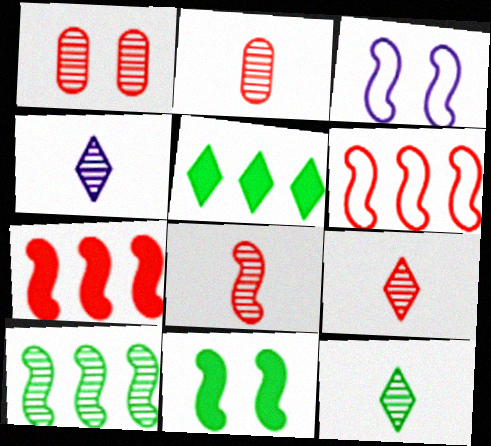[[1, 4, 10], 
[2, 3, 5], 
[2, 8, 9], 
[4, 9, 12]]